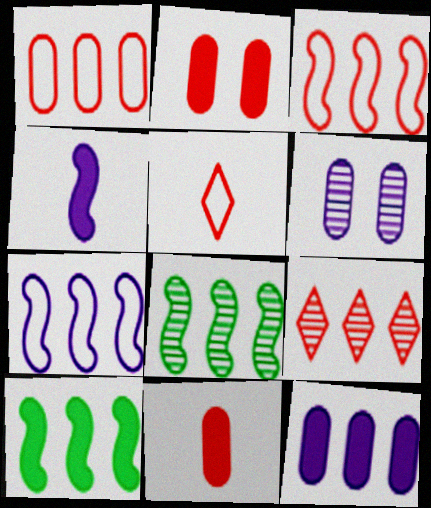[[5, 6, 10]]